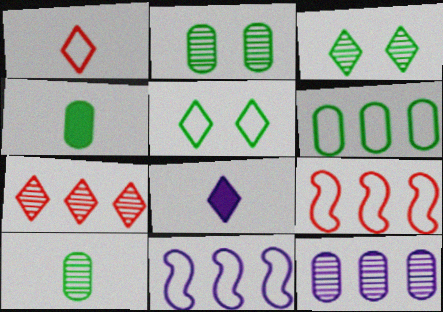[[2, 4, 6], 
[2, 8, 9], 
[5, 7, 8]]